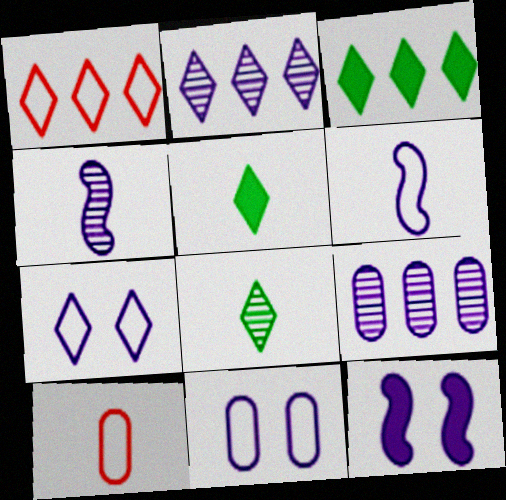[[1, 2, 3], 
[4, 5, 10]]